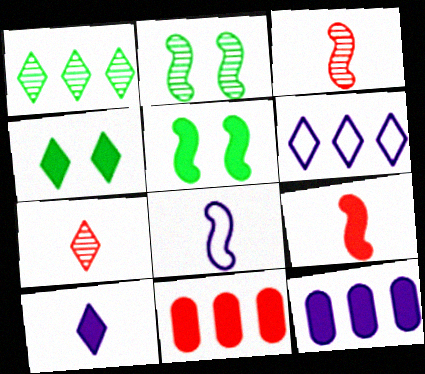[[4, 6, 7], 
[4, 9, 12], 
[5, 10, 11]]